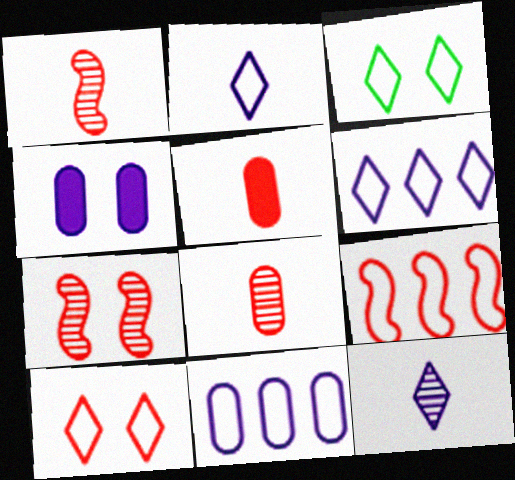[[3, 4, 7]]